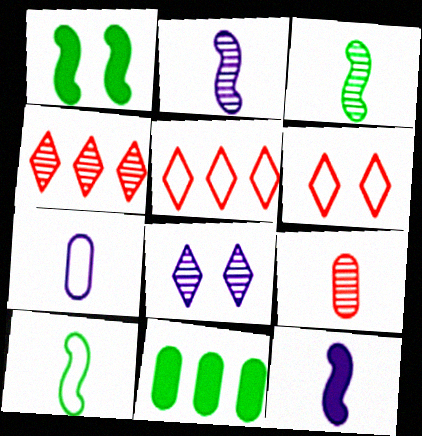[[1, 4, 7], 
[2, 6, 11]]